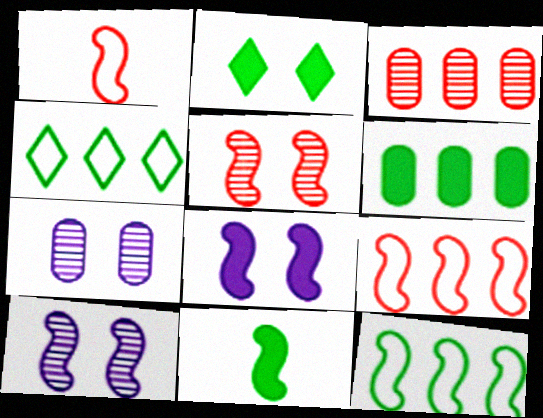[[2, 6, 11], 
[9, 10, 11]]